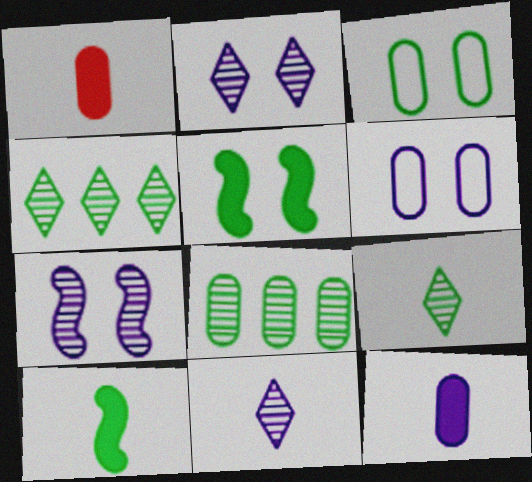[[1, 6, 8], 
[3, 4, 10]]